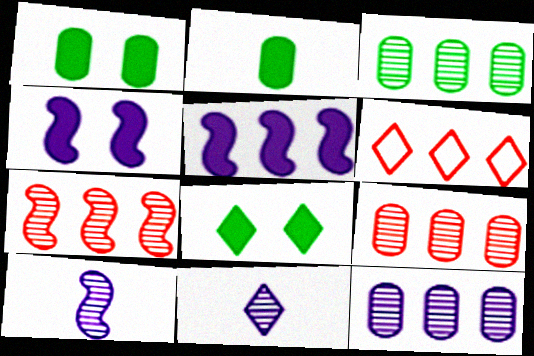[[1, 6, 10], 
[3, 5, 6], 
[3, 9, 12], 
[6, 8, 11]]